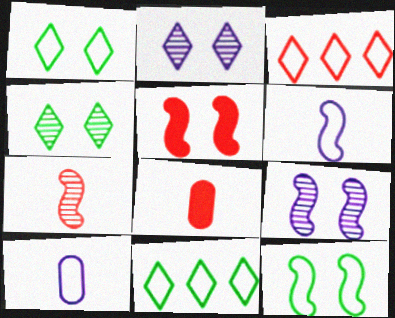[[3, 10, 12], 
[5, 9, 12], 
[8, 9, 11]]